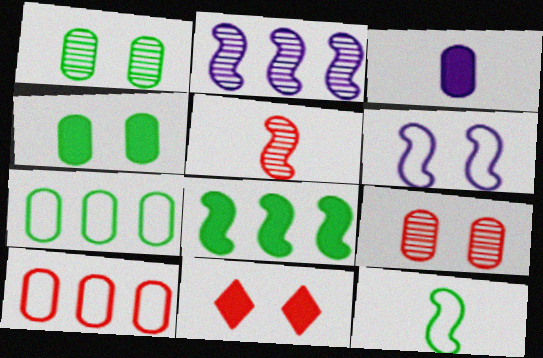[[1, 3, 10], 
[1, 6, 11], 
[3, 7, 9], 
[3, 8, 11], 
[5, 6, 8], 
[5, 10, 11]]